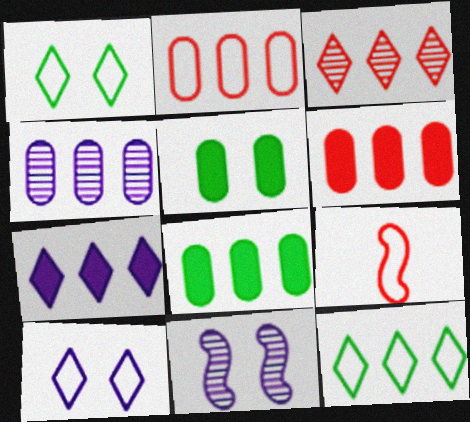[[2, 4, 8], 
[3, 7, 12]]